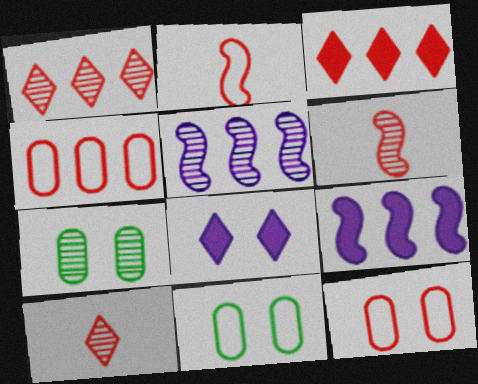[[3, 6, 12], 
[5, 7, 10], 
[9, 10, 11]]